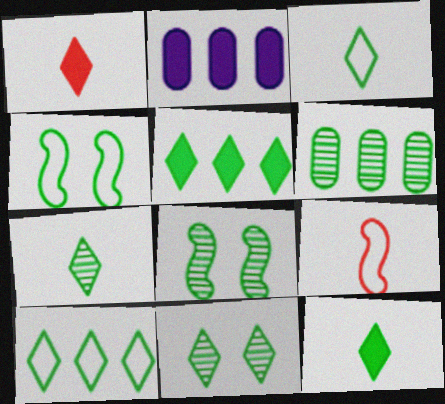[[2, 9, 11], 
[3, 5, 11], 
[3, 7, 12], 
[4, 6, 12], 
[6, 7, 8], 
[10, 11, 12]]